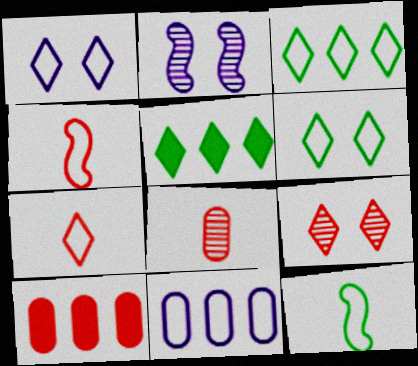[[1, 3, 7], 
[4, 6, 11], 
[4, 9, 10]]